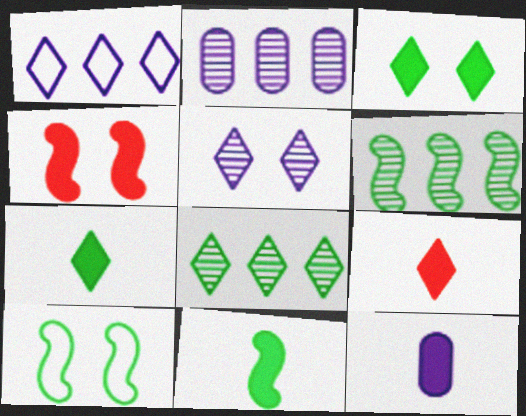[[2, 9, 10], 
[6, 10, 11], 
[9, 11, 12]]